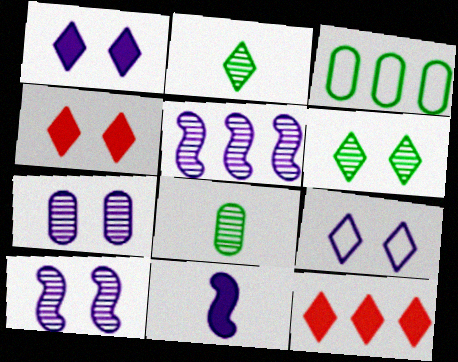[[2, 9, 12], 
[3, 5, 12], 
[4, 6, 9]]